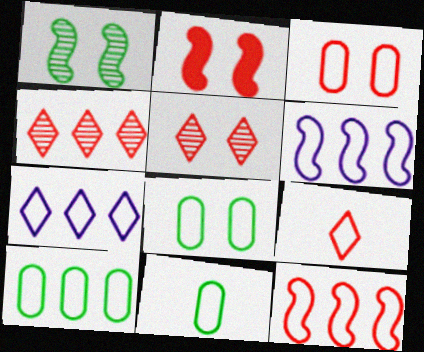[[2, 3, 5], 
[3, 9, 12], 
[6, 8, 9], 
[7, 10, 12], 
[8, 10, 11]]